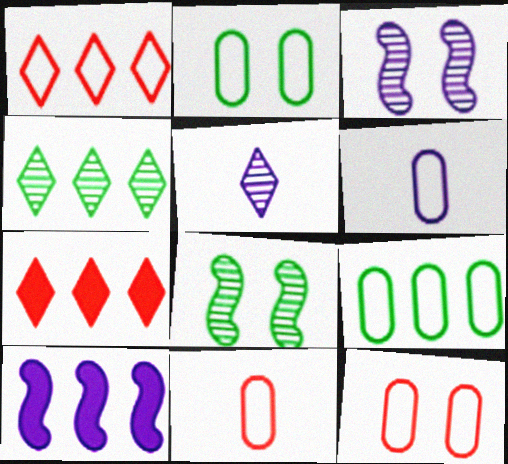[[6, 7, 8], 
[6, 9, 12]]